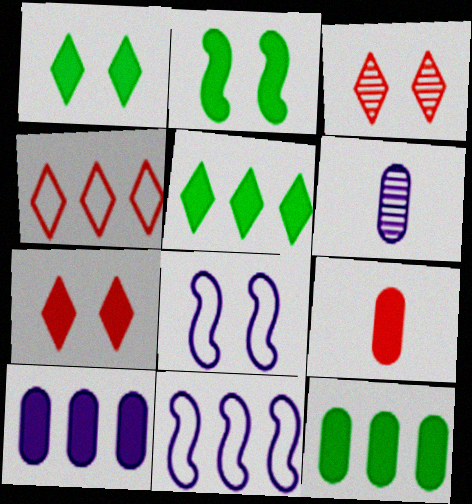[[2, 4, 6]]